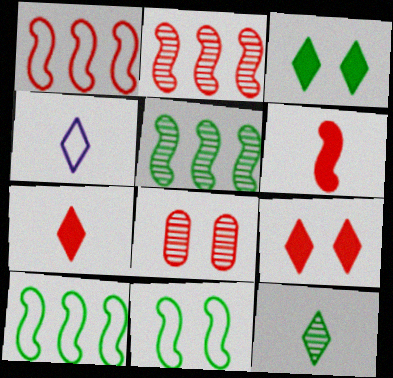[[1, 7, 8], 
[4, 7, 12]]